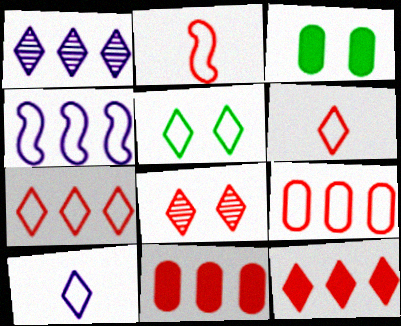[[1, 2, 3], 
[2, 8, 11], 
[5, 7, 10], 
[6, 8, 12]]